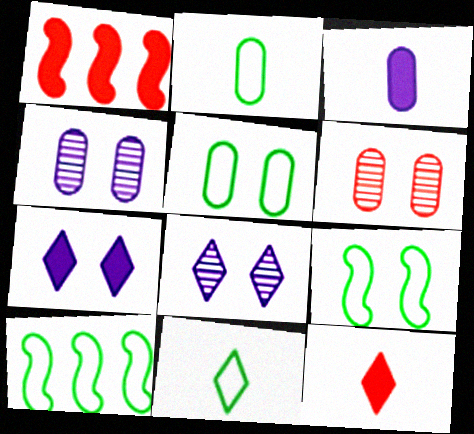[[1, 2, 8], 
[1, 4, 11], 
[4, 10, 12], 
[5, 10, 11], 
[6, 7, 9]]